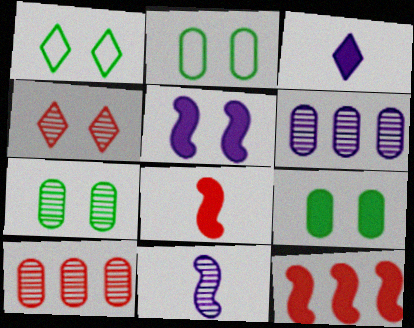[[1, 6, 8], 
[2, 4, 5], 
[2, 7, 9], 
[3, 9, 12]]